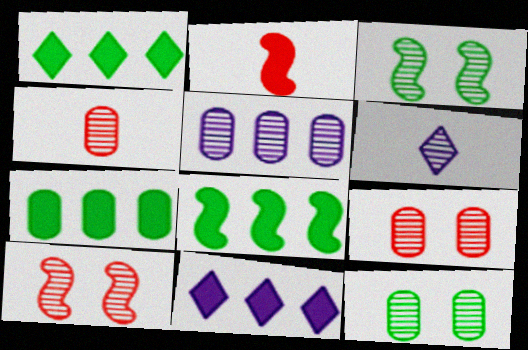[[1, 7, 8], 
[4, 5, 12]]